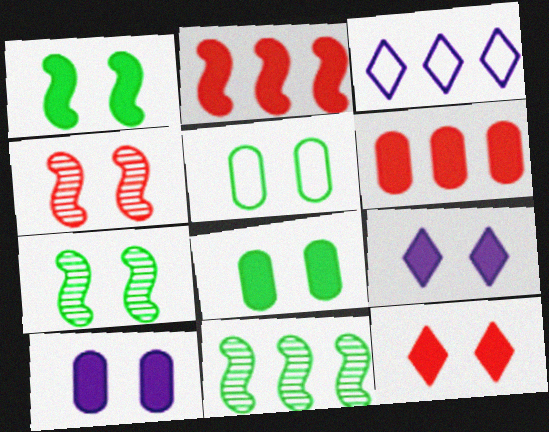[[1, 10, 12], 
[3, 6, 11], 
[4, 5, 9]]